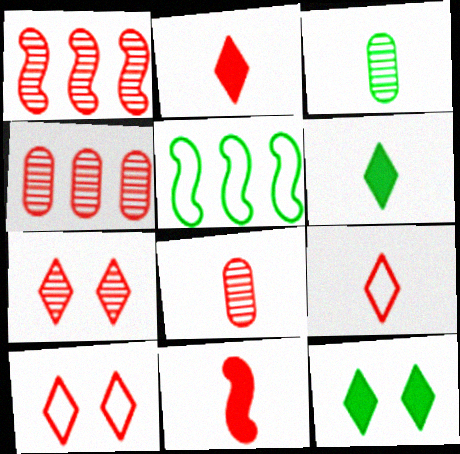[[1, 7, 8], 
[3, 5, 12], 
[4, 10, 11], 
[8, 9, 11]]